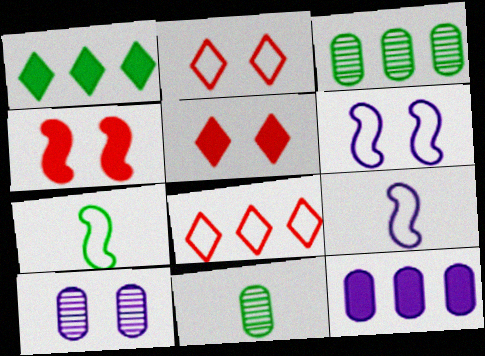[[3, 5, 9]]